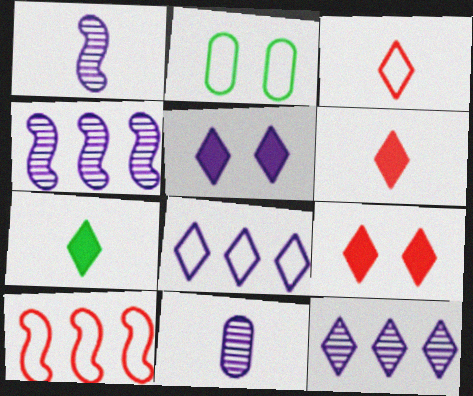[[2, 4, 6]]